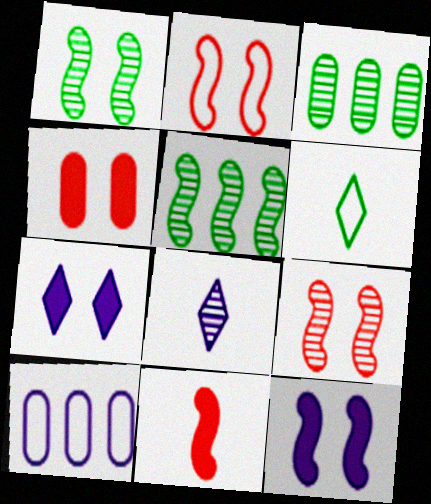[[1, 2, 12], 
[2, 6, 10], 
[3, 8, 9], 
[8, 10, 12]]